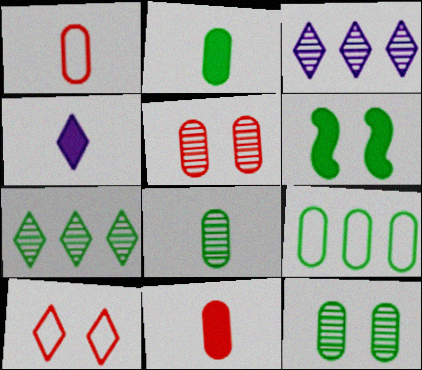[[1, 3, 6], 
[2, 9, 12], 
[4, 7, 10]]